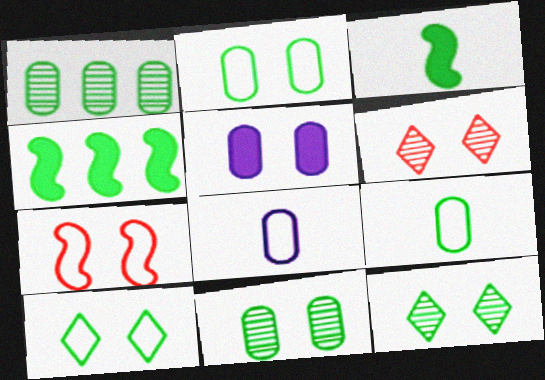[[1, 3, 10], 
[4, 6, 8], 
[4, 9, 12], 
[5, 7, 12]]